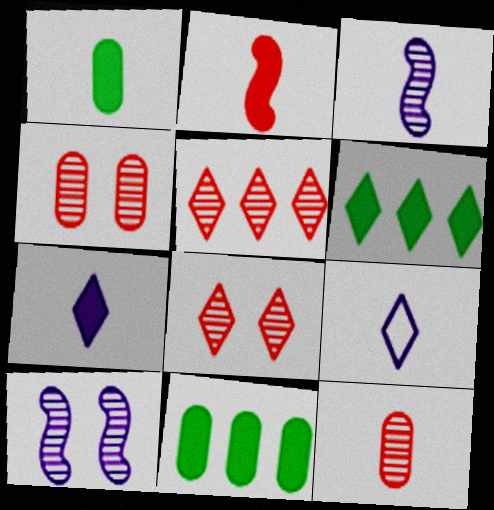[[1, 2, 7], 
[6, 8, 9]]